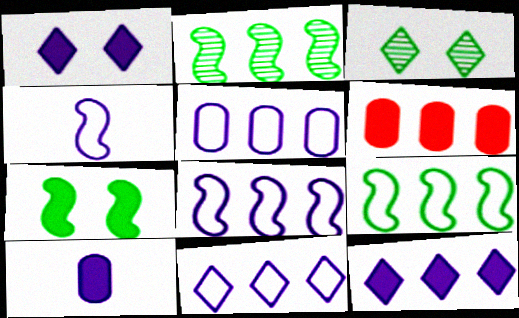[[2, 6, 11], 
[3, 4, 6], 
[5, 8, 11]]